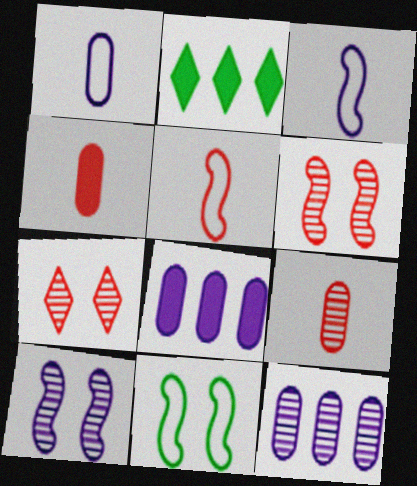[[1, 2, 6]]